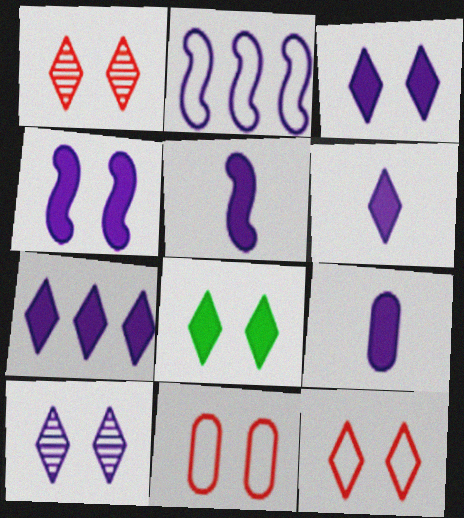[[2, 9, 10], 
[3, 6, 7], 
[4, 7, 9], 
[5, 6, 9], 
[8, 10, 12]]